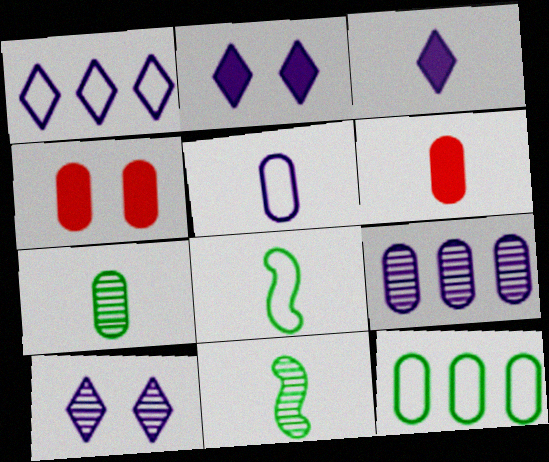[[1, 3, 10], 
[1, 4, 11], 
[5, 6, 7]]